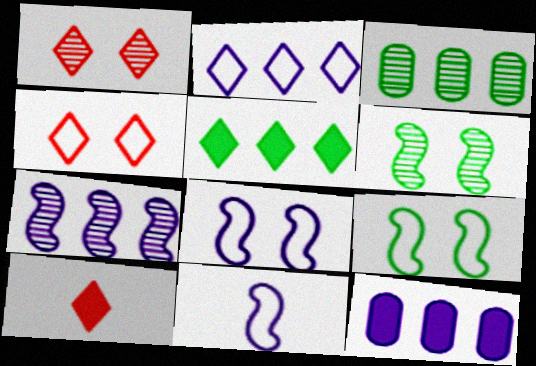[[2, 7, 12], 
[3, 8, 10]]